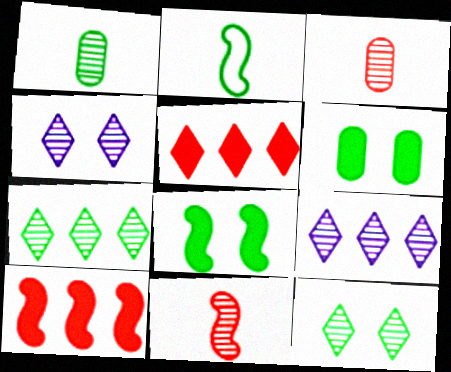[[2, 6, 7]]